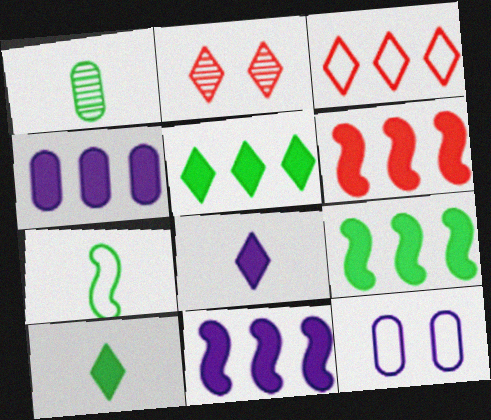[[1, 7, 10], 
[2, 4, 7], 
[3, 7, 12], 
[4, 5, 6], 
[6, 9, 11]]